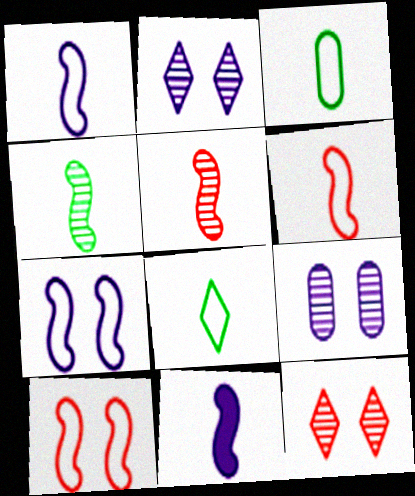[[4, 6, 11]]